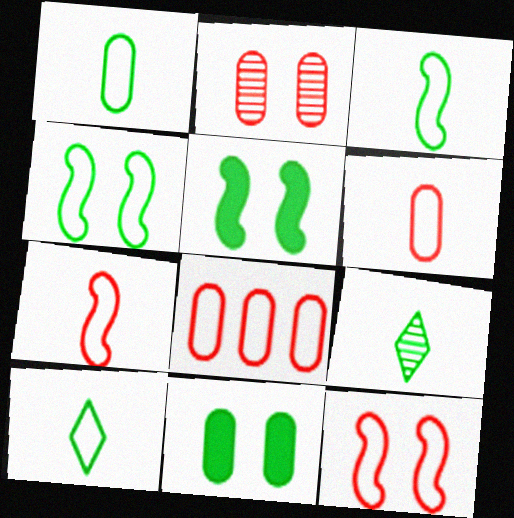[[1, 3, 10]]